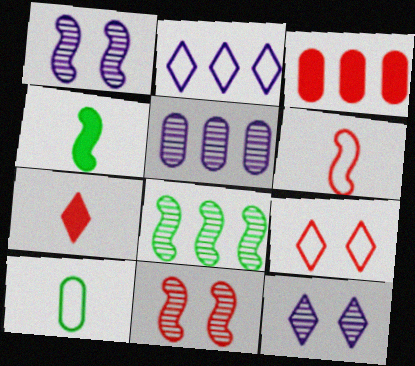[[2, 3, 8], 
[4, 5, 9]]